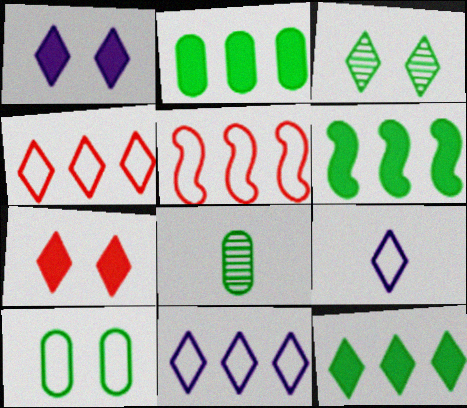[[1, 5, 8], 
[2, 6, 12], 
[2, 8, 10], 
[5, 9, 10]]